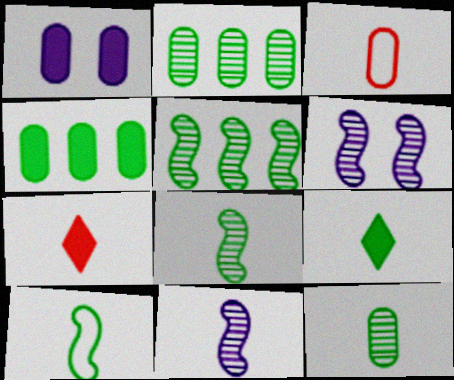[[1, 2, 3], 
[3, 9, 11], 
[9, 10, 12]]